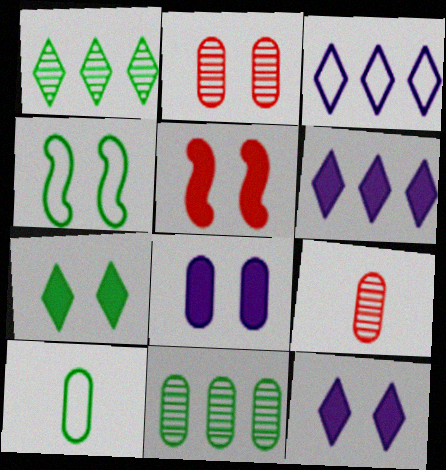[[2, 4, 12], 
[4, 6, 9], 
[5, 7, 8]]